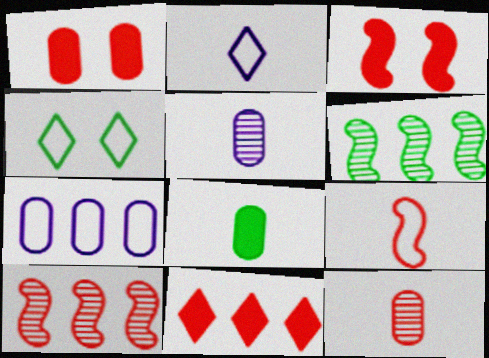[[1, 2, 6], 
[3, 9, 10], 
[4, 6, 8], 
[4, 7, 9], 
[6, 7, 11]]